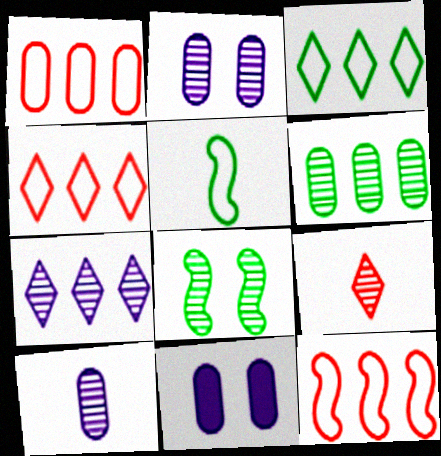[[1, 4, 12]]